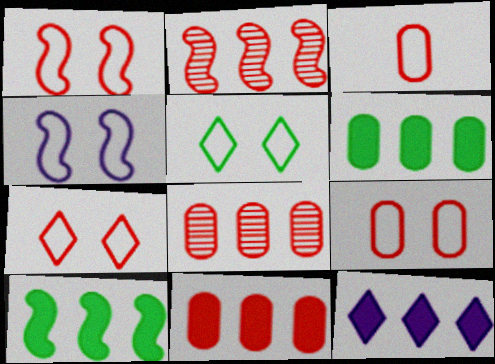[[1, 7, 9], 
[4, 5, 9], 
[10, 11, 12]]